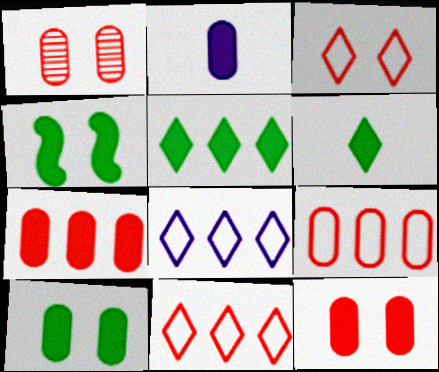[[2, 7, 10]]